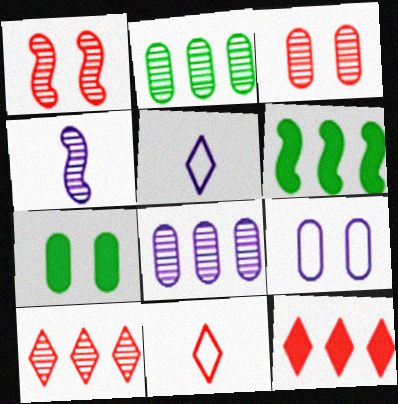[[3, 5, 6], 
[3, 7, 9]]